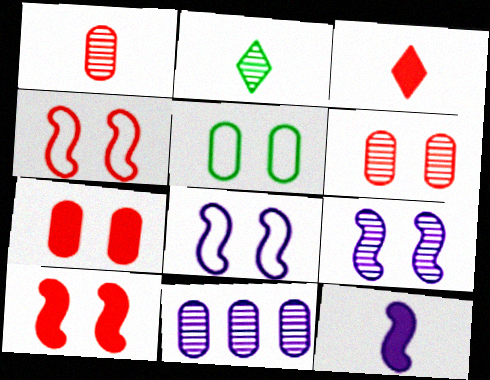[]